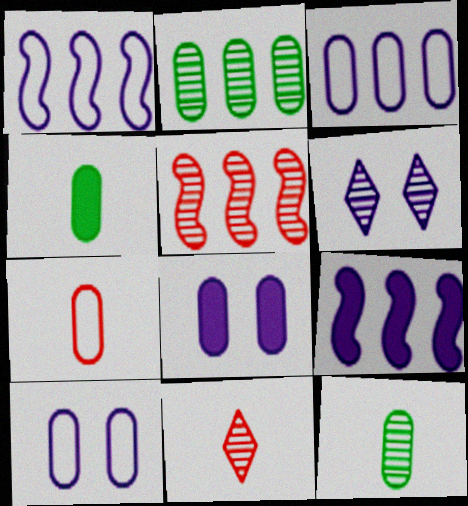[[2, 7, 8], 
[5, 6, 12]]